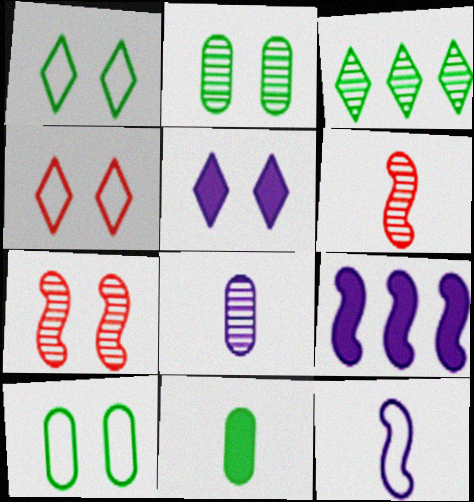[[3, 7, 8], 
[5, 7, 10]]